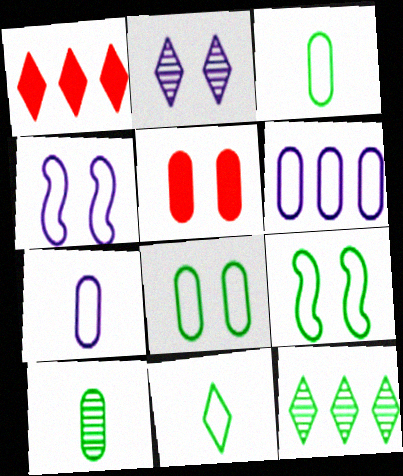[[1, 2, 11], 
[1, 4, 10], 
[2, 5, 9], 
[5, 6, 10]]